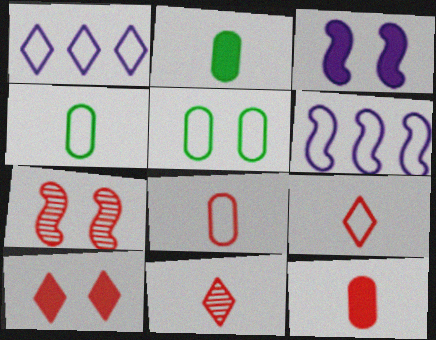[[1, 2, 7], 
[5, 6, 9]]